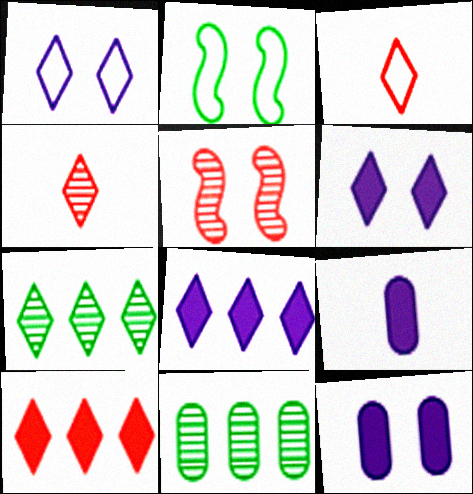[[3, 6, 7]]